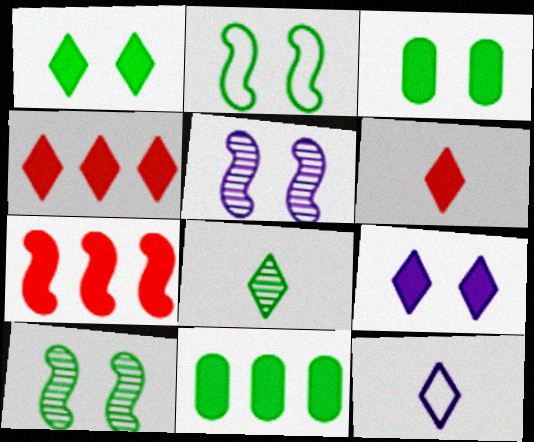[[2, 8, 11], 
[6, 8, 12]]